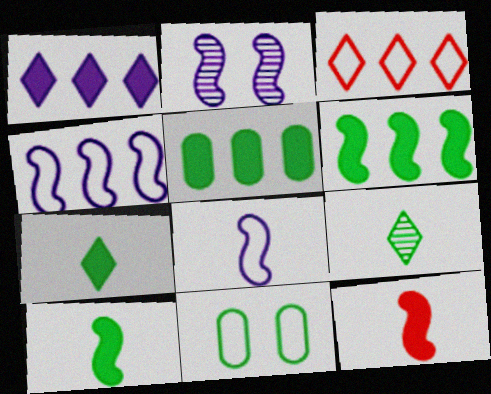[[3, 8, 11], 
[6, 9, 11]]